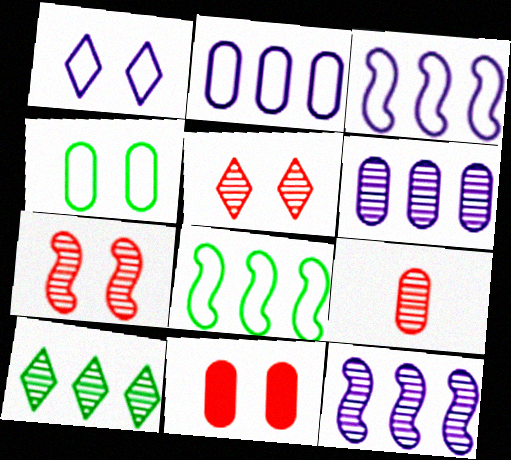[]